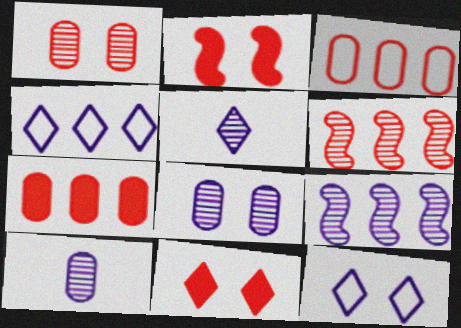[[5, 8, 9]]